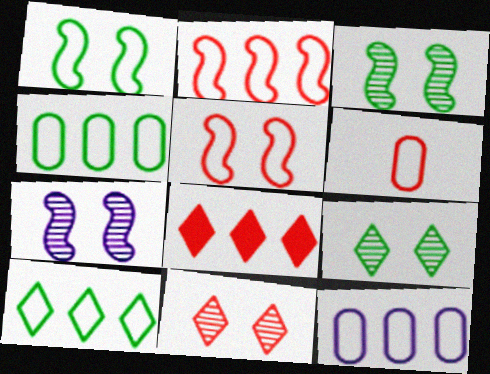[[2, 10, 12]]